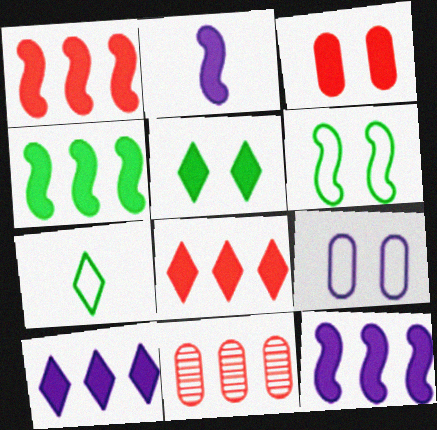[[1, 4, 12]]